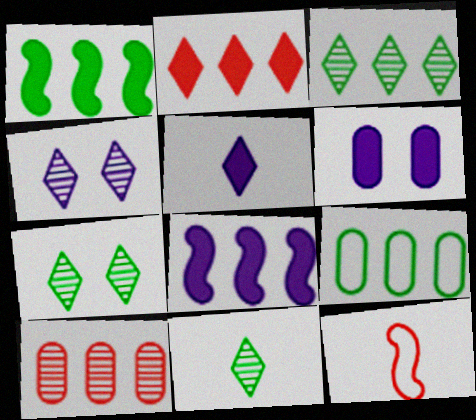[[1, 3, 9], 
[3, 6, 12], 
[3, 7, 11], 
[5, 6, 8]]